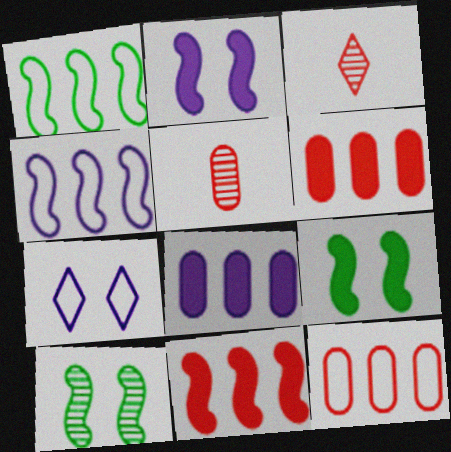[]